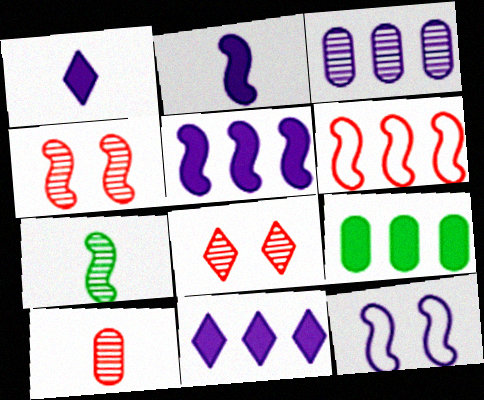[[1, 3, 12], 
[3, 7, 8]]